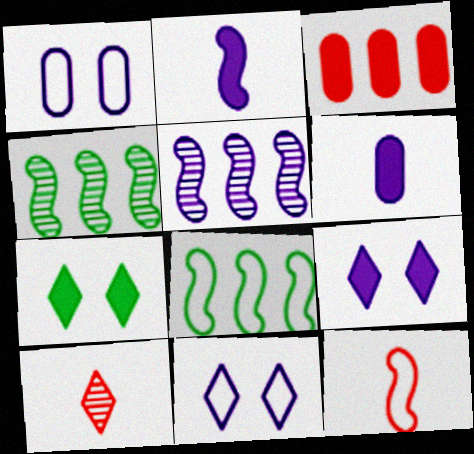[[2, 3, 7], 
[5, 6, 11]]